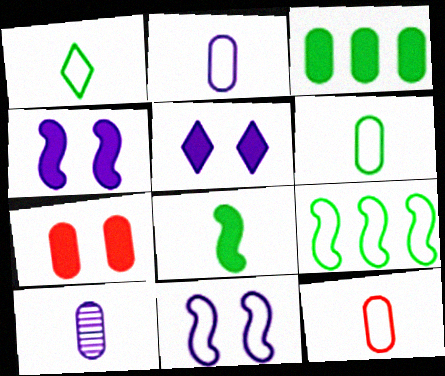[[2, 6, 12]]